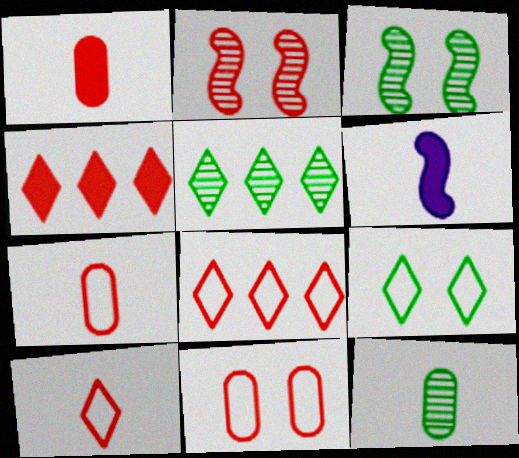[[1, 2, 8], 
[2, 4, 7], 
[3, 5, 12], 
[5, 6, 11], 
[6, 10, 12]]